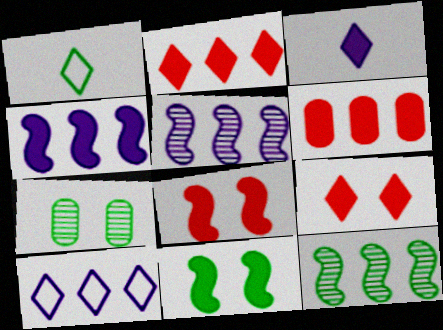[[3, 6, 11], 
[6, 10, 12]]